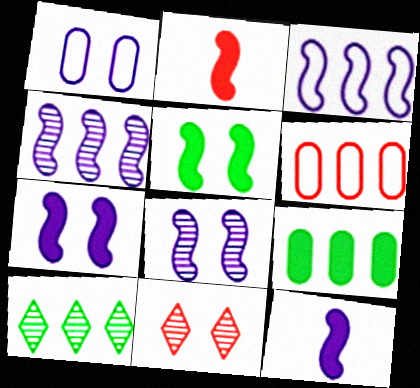[[1, 2, 10], 
[1, 5, 11], 
[2, 6, 11], 
[3, 8, 12]]